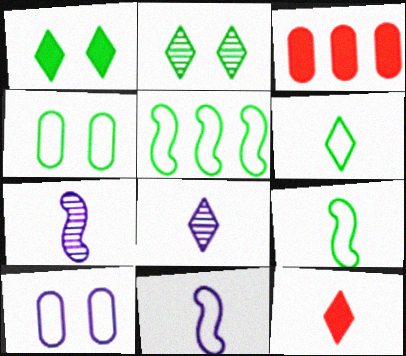[[2, 3, 11], 
[4, 5, 6], 
[6, 8, 12]]